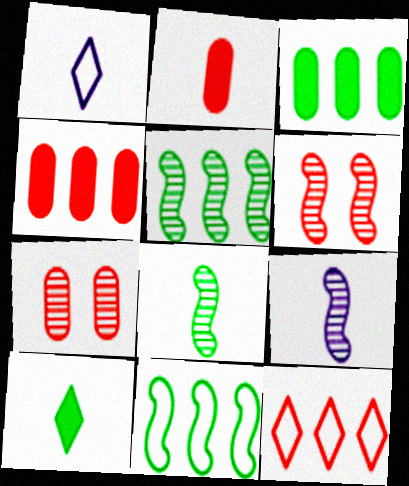[[1, 2, 8], 
[1, 3, 6], 
[2, 6, 12], 
[5, 6, 9]]